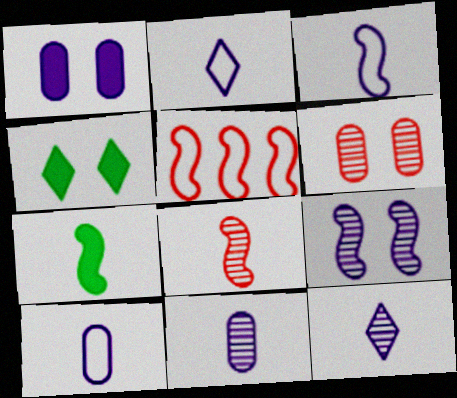[[2, 3, 10], 
[3, 7, 8], 
[4, 5, 11], 
[5, 7, 9]]